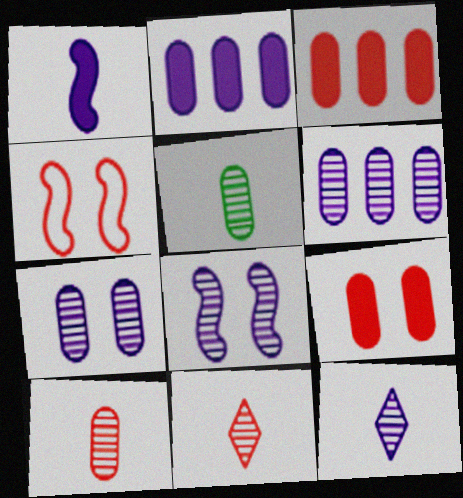[[3, 4, 11], 
[6, 8, 12]]